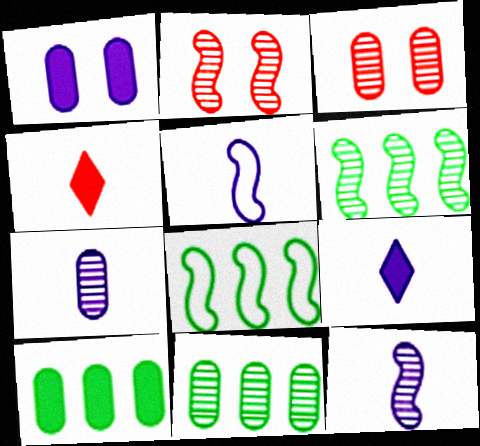[[2, 6, 12], 
[3, 7, 11], 
[3, 8, 9], 
[5, 7, 9]]